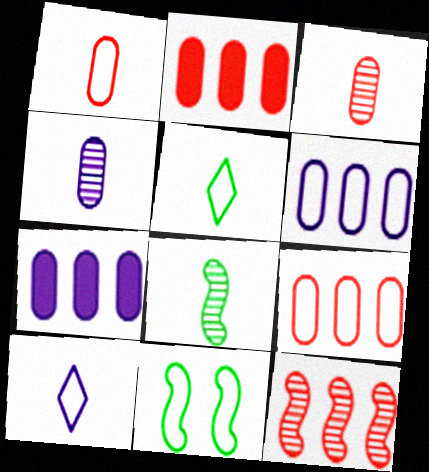[[9, 10, 11]]